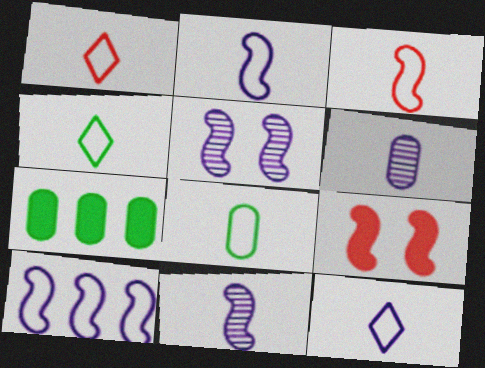[[1, 2, 8], 
[1, 4, 12], 
[1, 5, 7], 
[3, 8, 12]]